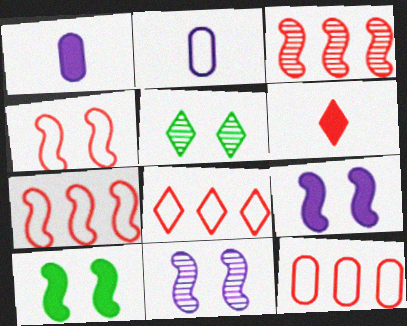[[1, 5, 7], 
[4, 10, 11], 
[7, 8, 12]]